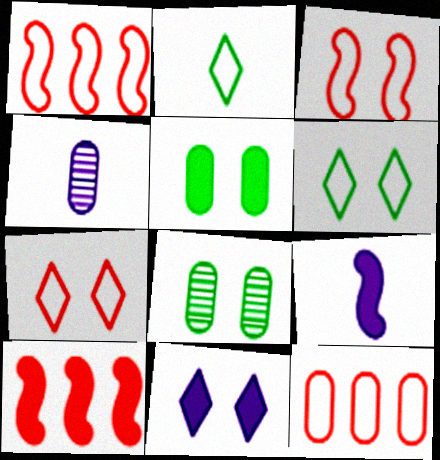[[3, 8, 11], 
[4, 5, 12], 
[4, 6, 10]]